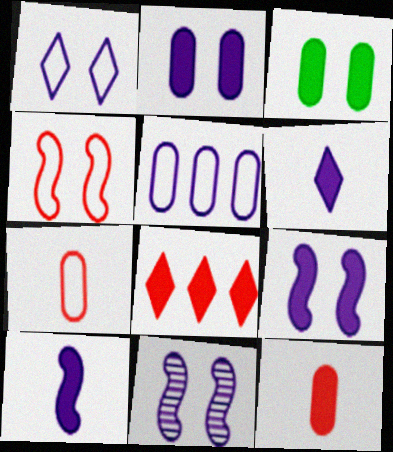[[1, 2, 11], 
[3, 8, 10], 
[5, 6, 11]]